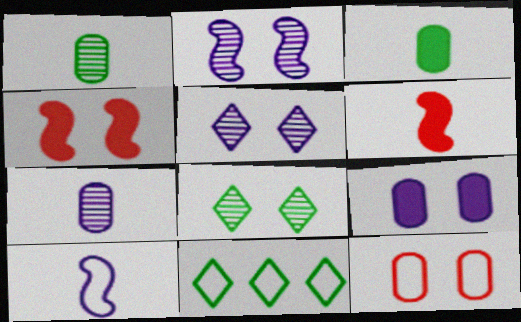[[4, 7, 11], 
[10, 11, 12]]